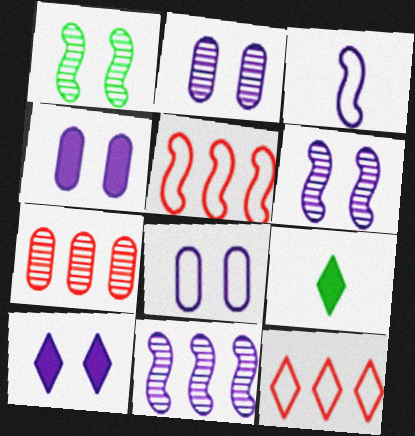[[2, 4, 8], 
[2, 5, 9], 
[6, 8, 10]]